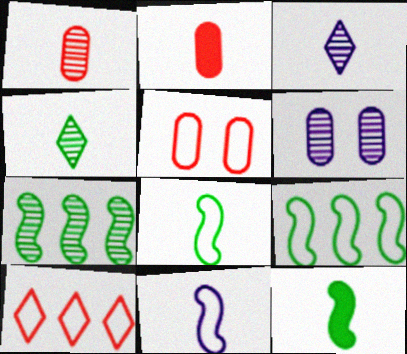[[2, 3, 8], 
[2, 4, 11], 
[6, 10, 12]]